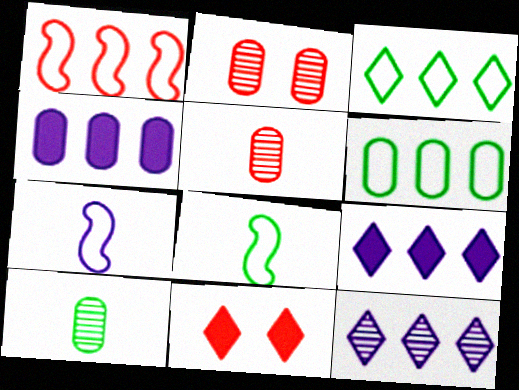[[1, 5, 11], 
[2, 8, 9]]